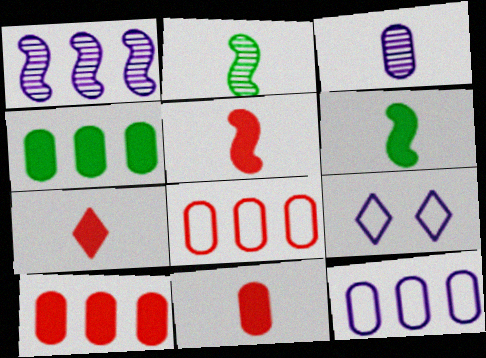[[2, 9, 10], 
[5, 7, 11]]